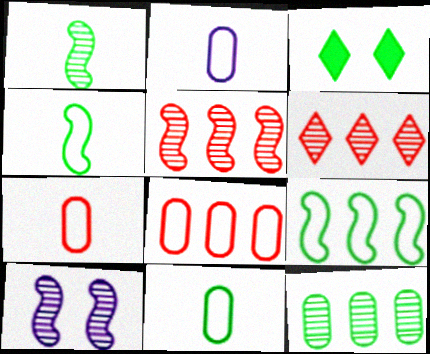[[1, 5, 10], 
[2, 3, 5], 
[2, 7, 11], 
[3, 4, 12]]